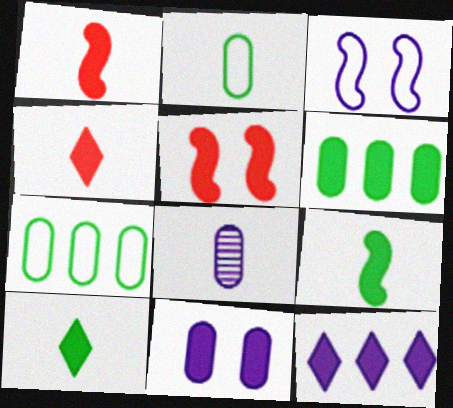[[3, 8, 12]]